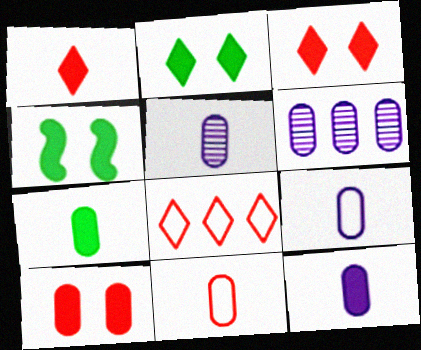[[4, 5, 8], 
[5, 7, 11], 
[5, 9, 12]]